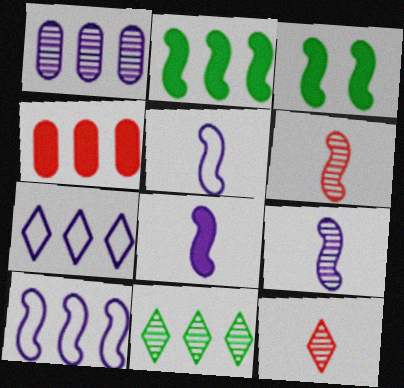[[3, 6, 10], 
[4, 10, 11], 
[5, 8, 9]]